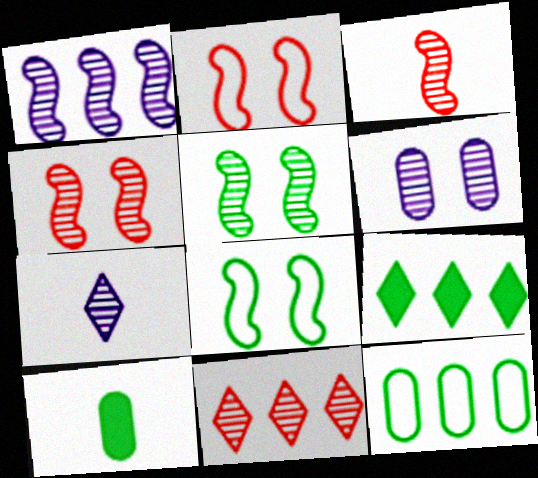[[1, 3, 5], 
[1, 6, 7]]